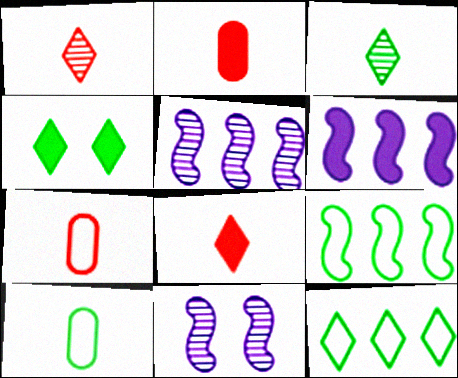[[2, 4, 6], 
[2, 11, 12], 
[3, 4, 12], 
[4, 5, 7]]